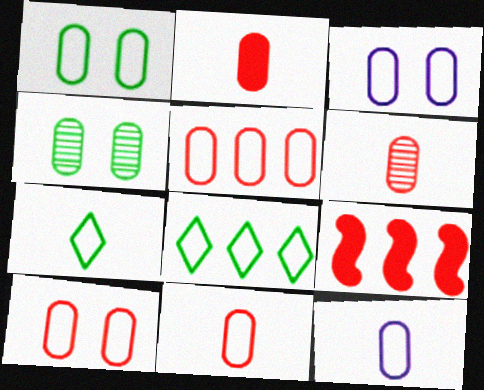[[1, 3, 10], 
[1, 5, 12], 
[2, 6, 11], 
[5, 10, 11]]